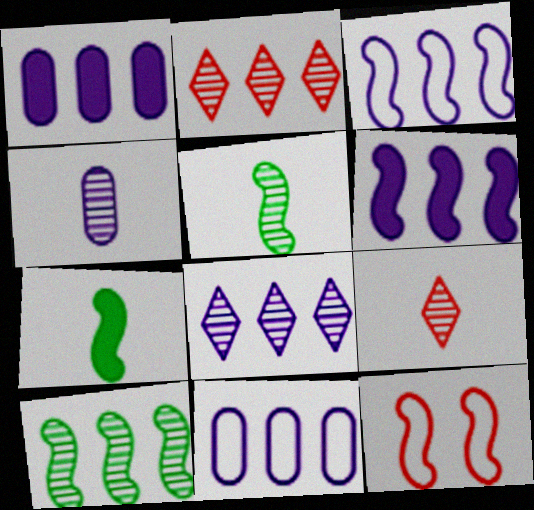[[1, 3, 8], 
[4, 5, 9], 
[5, 6, 12], 
[6, 8, 11]]